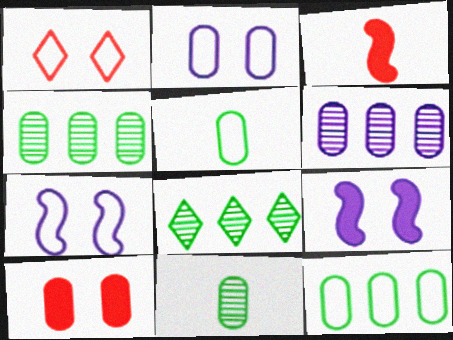[[2, 3, 8], 
[5, 6, 10]]